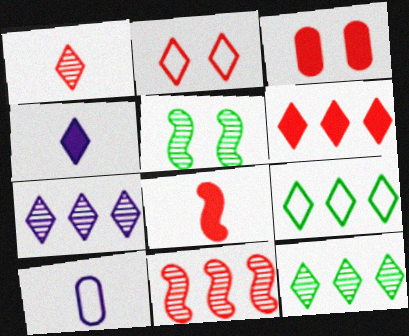[[1, 2, 6], 
[2, 4, 12], 
[3, 6, 8], 
[5, 6, 10], 
[6, 7, 9]]